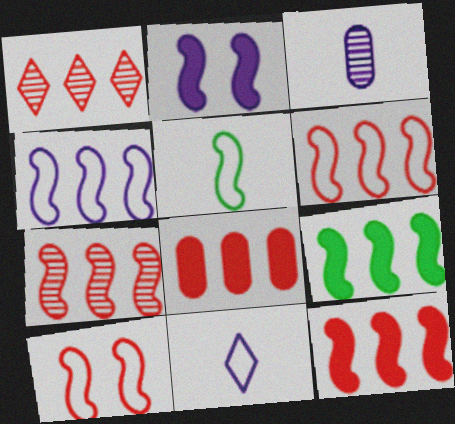[[1, 6, 8], 
[2, 5, 7], 
[4, 5, 10], 
[4, 7, 9], 
[6, 7, 12]]